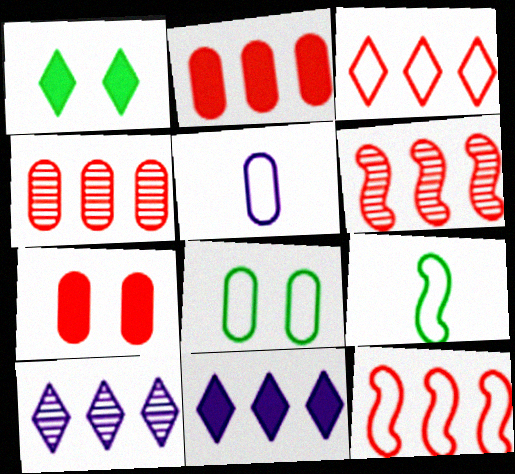[[1, 5, 6], 
[2, 3, 6], 
[7, 9, 10]]